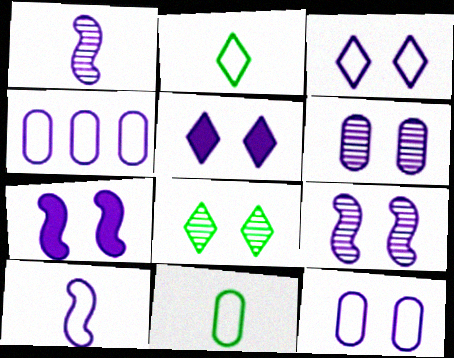[[1, 4, 5], 
[3, 4, 10], 
[3, 6, 7], 
[5, 9, 12]]